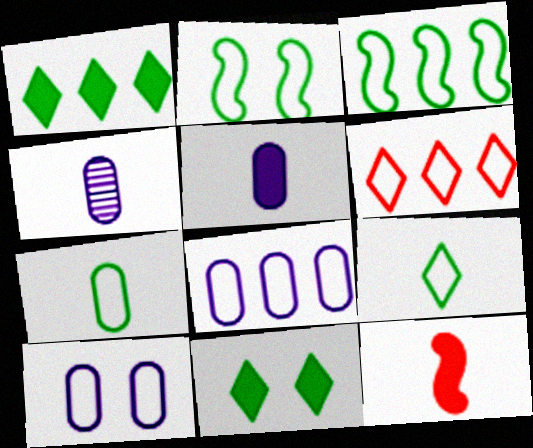[[3, 6, 8], 
[4, 9, 12]]